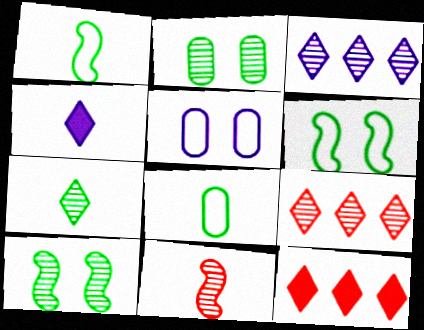[[2, 3, 11], 
[4, 8, 11]]